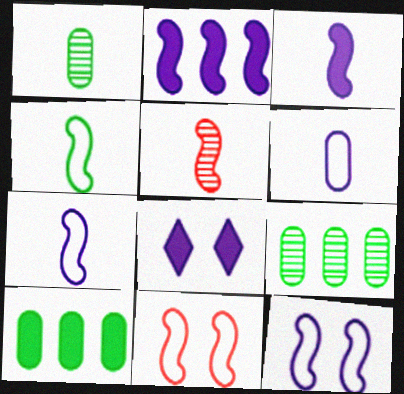[[3, 4, 5]]